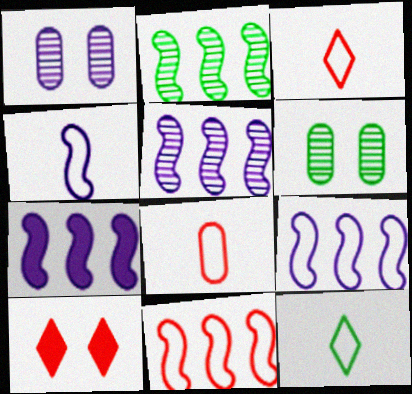[[2, 7, 11], 
[3, 6, 7], 
[4, 8, 12], 
[5, 7, 9]]